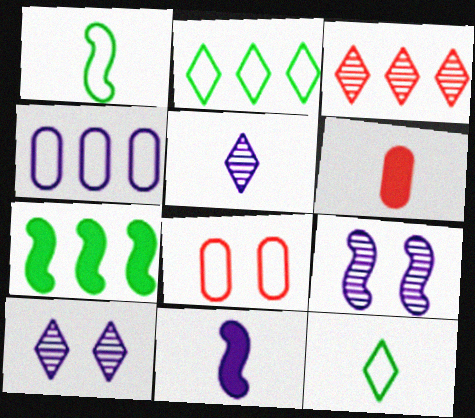[[1, 5, 6], 
[2, 6, 9], 
[3, 4, 7], 
[4, 10, 11], 
[5, 7, 8]]